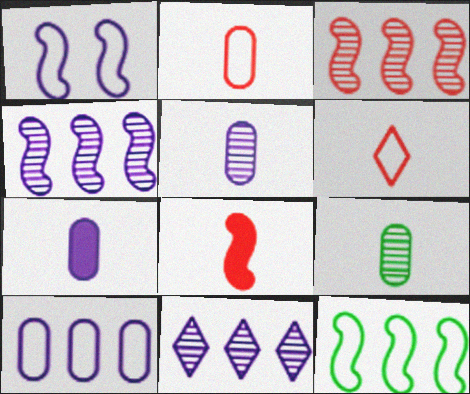[[1, 7, 11], 
[2, 7, 9]]